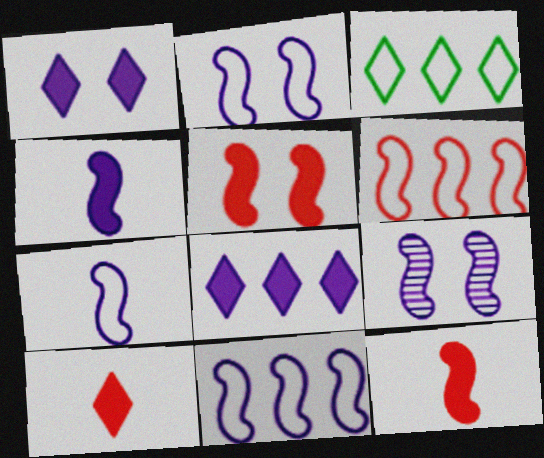[[2, 7, 11], 
[4, 9, 11]]